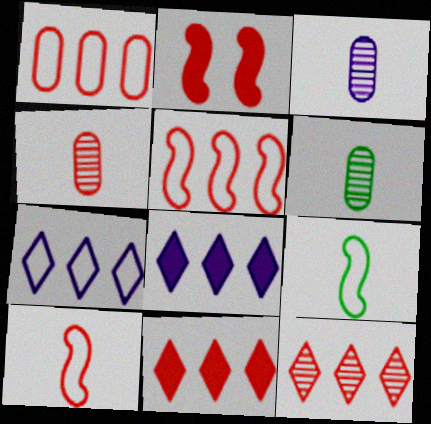[[2, 6, 7], 
[3, 4, 6]]